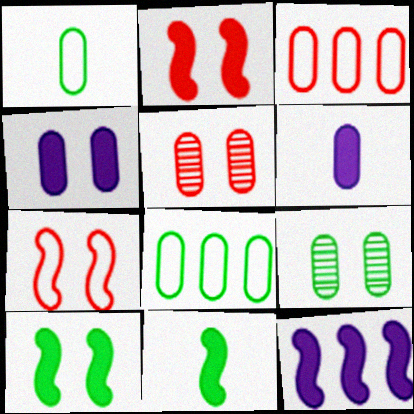[[2, 11, 12], 
[3, 6, 9], 
[5, 6, 8]]